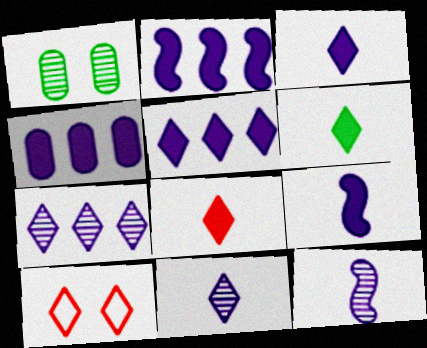[[2, 4, 5], 
[3, 6, 8], 
[6, 7, 10]]